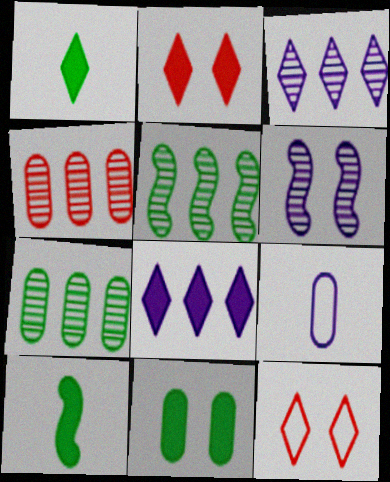[[1, 2, 8], 
[1, 3, 12], 
[2, 5, 9], 
[3, 4, 5], 
[4, 9, 11], 
[6, 8, 9], 
[6, 11, 12]]